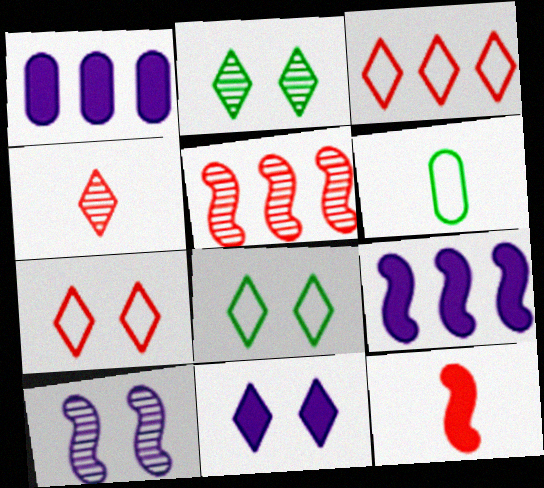[[2, 7, 11], 
[5, 6, 11]]